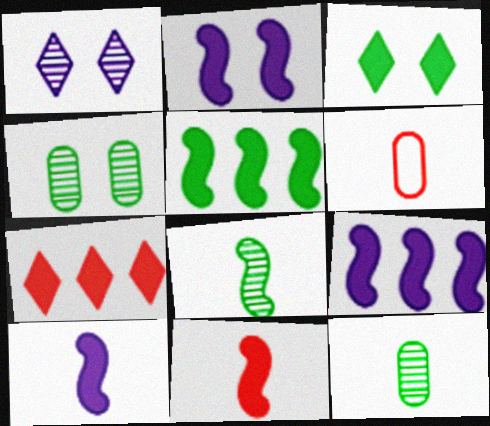[[1, 5, 6], 
[2, 5, 11], 
[2, 9, 10]]